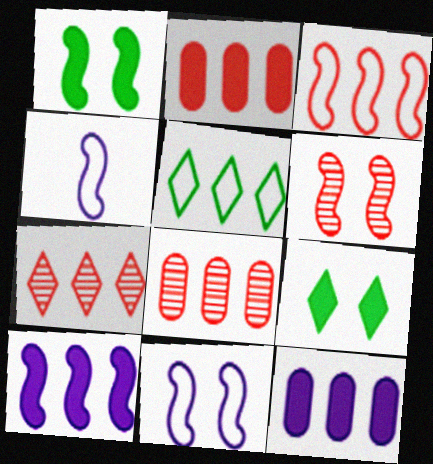[[1, 6, 11], 
[2, 3, 7], 
[4, 8, 9], 
[5, 8, 10]]